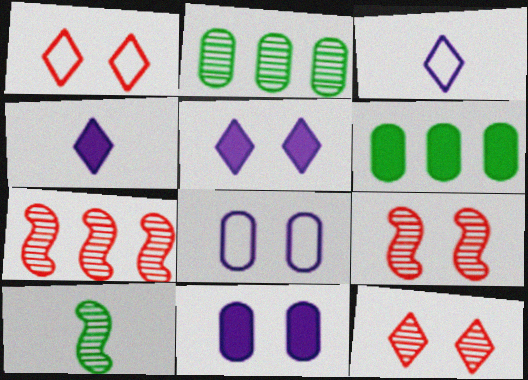[[3, 6, 9]]